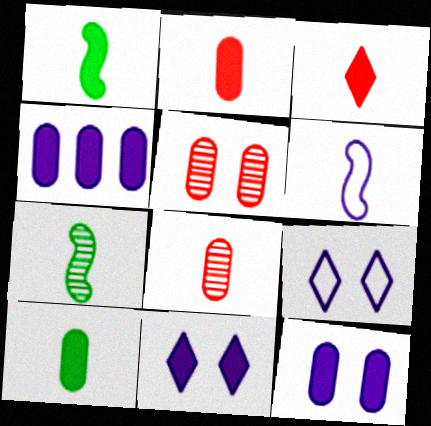[]